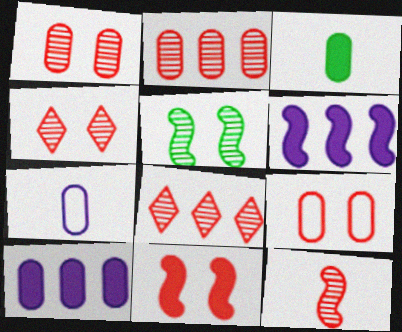[[1, 8, 12], 
[2, 4, 12], 
[4, 9, 11]]